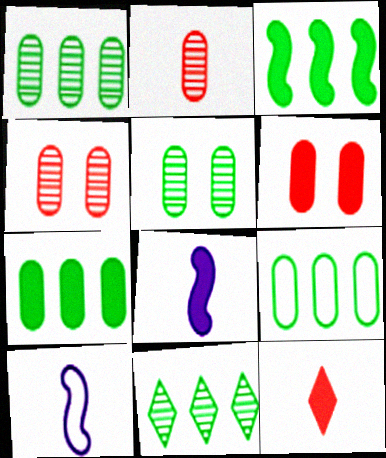[[1, 7, 9], 
[3, 9, 11], 
[6, 10, 11]]